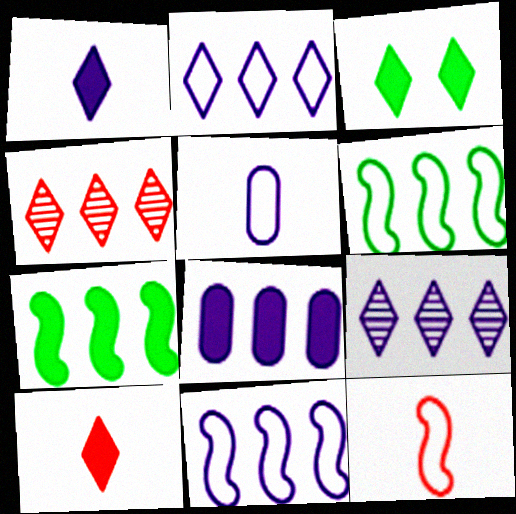[[4, 6, 8], 
[8, 9, 11]]